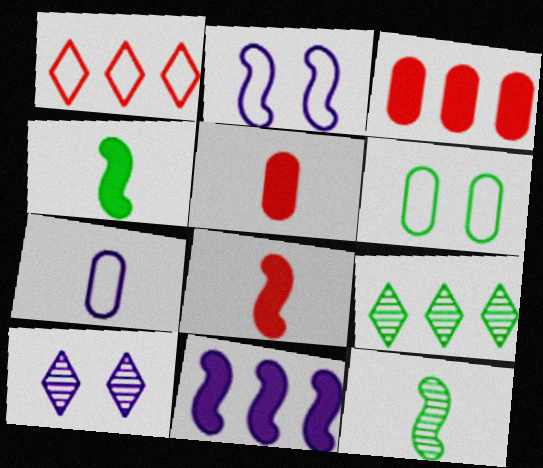[[2, 5, 9], 
[4, 6, 9], 
[7, 10, 11]]